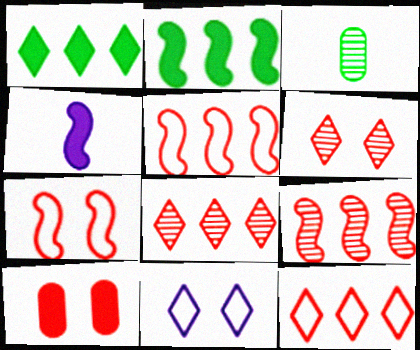[[1, 4, 10], 
[6, 7, 10]]